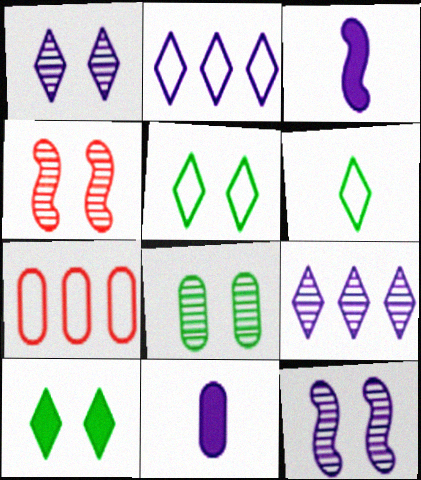[[1, 4, 8], 
[2, 11, 12], 
[7, 8, 11]]